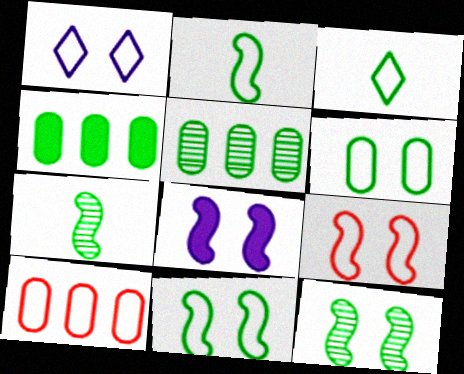[[1, 2, 10], 
[1, 6, 9], 
[3, 4, 12], 
[8, 9, 12]]